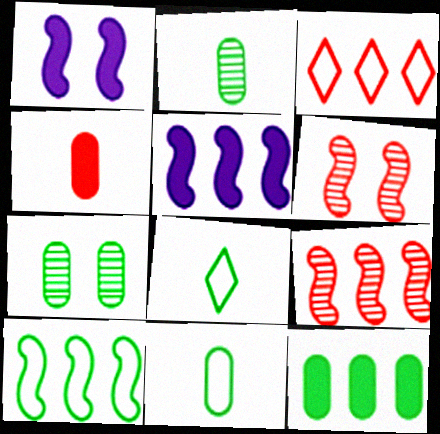[[1, 2, 3], 
[3, 4, 6], 
[5, 9, 10], 
[7, 11, 12]]